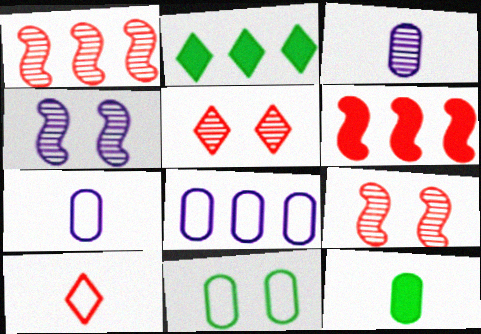[[1, 2, 8], 
[2, 7, 9]]